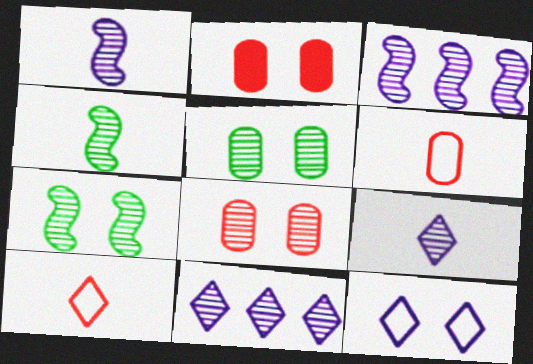[[2, 7, 12], 
[4, 8, 11]]